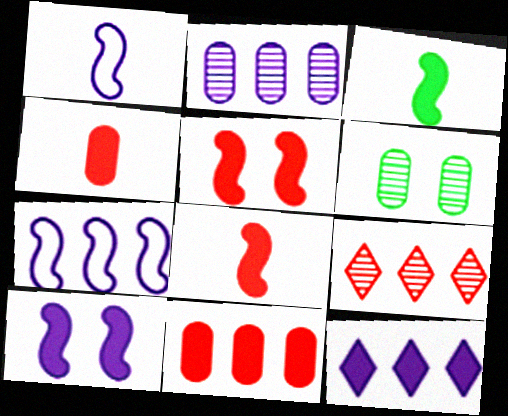[[2, 7, 12]]